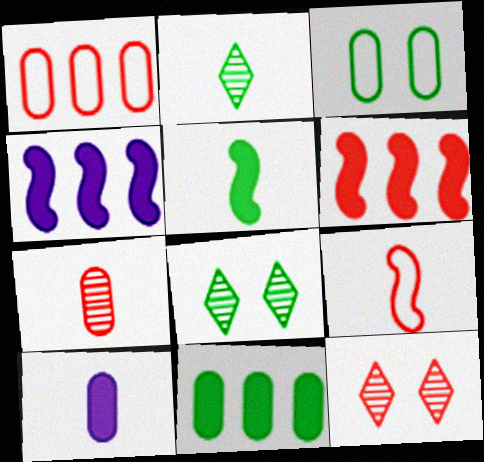[[2, 9, 10]]